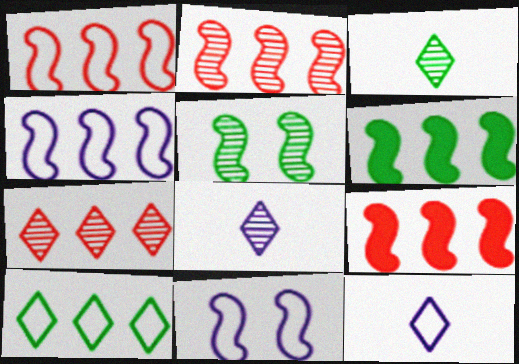[[1, 2, 9], 
[2, 4, 6]]